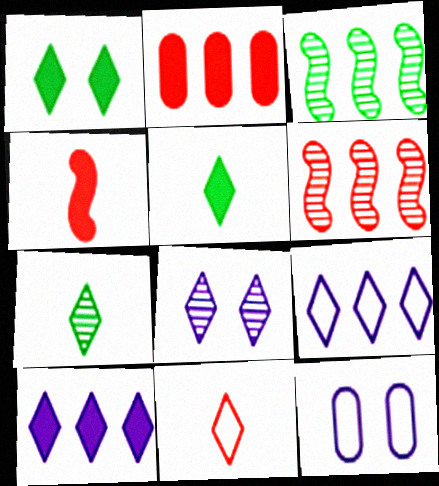[[2, 3, 9], 
[5, 6, 12]]